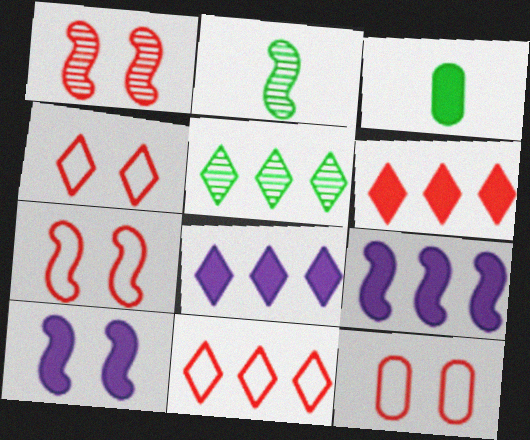[[2, 7, 9], 
[2, 8, 12], 
[3, 6, 10], 
[4, 7, 12], 
[5, 8, 11]]